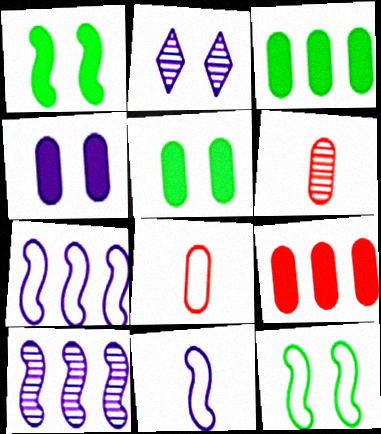[]